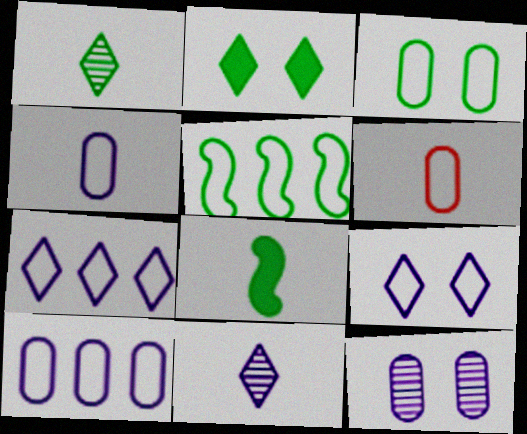[[3, 6, 10], 
[5, 6, 9], 
[6, 8, 11]]